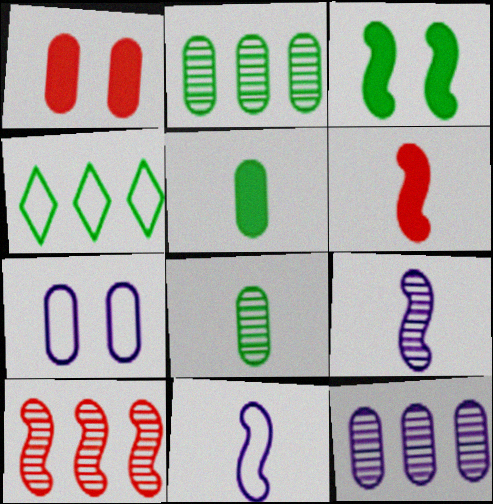[[1, 4, 9], 
[3, 4, 8], 
[3, 10, 11]]